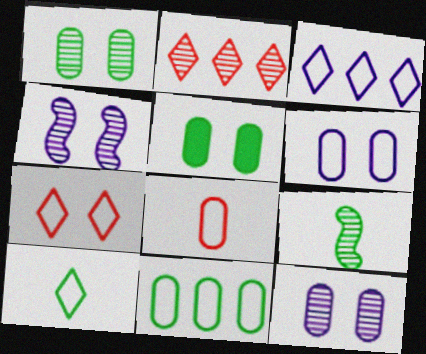[[2, 9, 12], 
[3, 7, 10], 
[4, 5, 7], 
[6, 8, 11]]